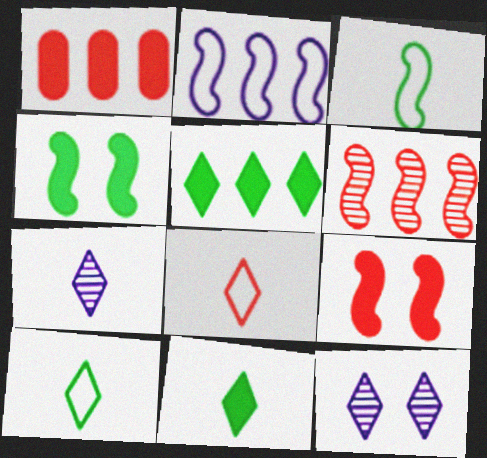[[1, 3, 12], 
[5, 8, 12], 
[7, 8, 11]]